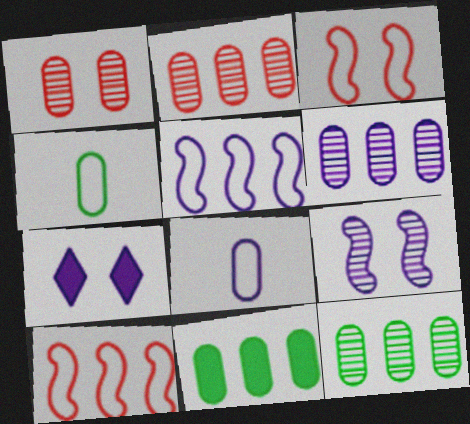[[1, 8, 11], 
[2, 6, 12]]